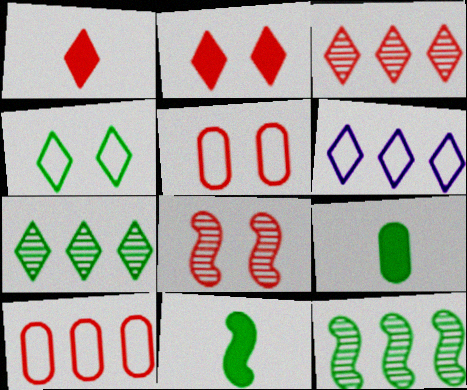[[1, 8, 10], 
[2, 5, 8], 
[4, 9, 12], 
[6, 8, 9]]